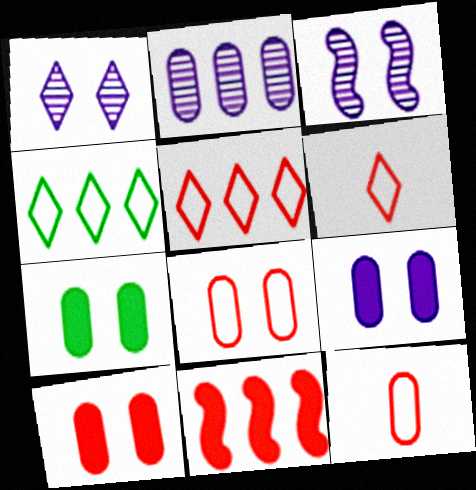[[2, 4, 11], 
[2, 7, 12], 
[7, 9, 10]]